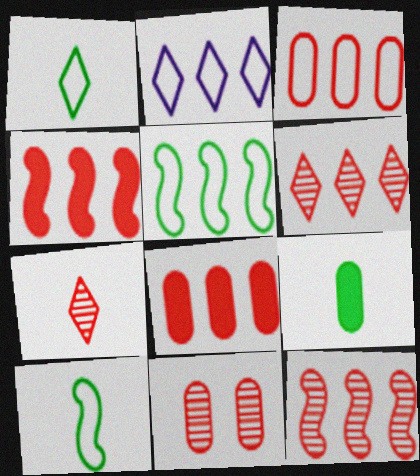[[2, 3, 5], 
[3, 4, 6], 
[7, 11, 12]]